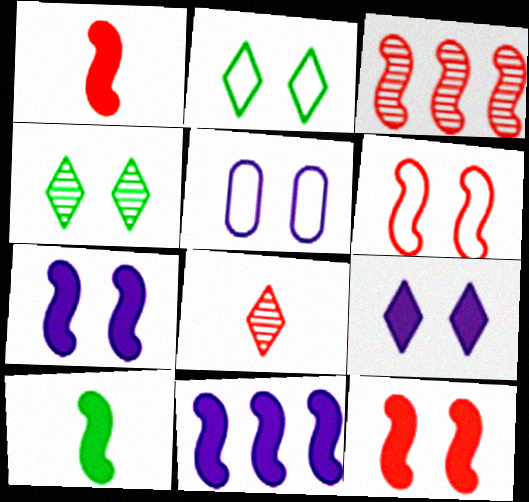[[1, 3, 6], 
[2, 5, 6], 
[4, 5, 12], 
[10, 11, 12]]